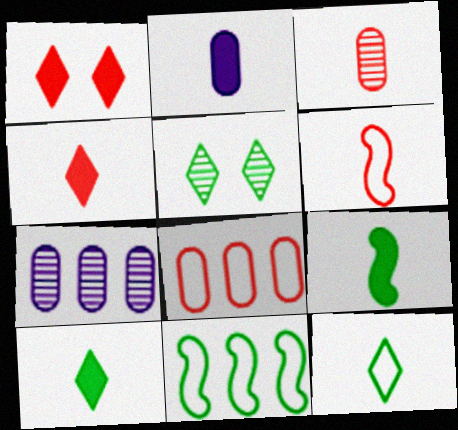[[2, 4, 9], 
[3, 4, 6]]